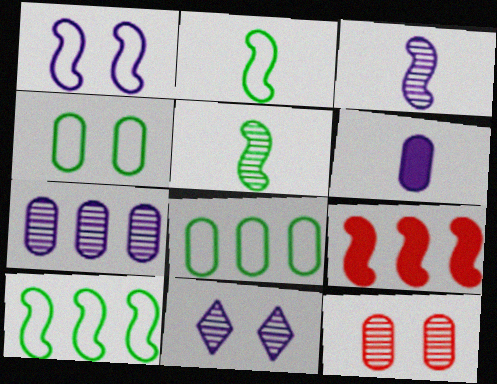[[1, 5, 9], 
[3, 7, 11], 
[6, 8, 12]]